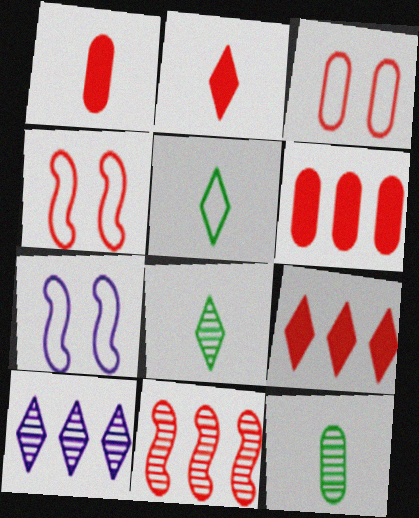[[2, 3, 11], 
[6, 7, 8], 
[7, 9, 12]]